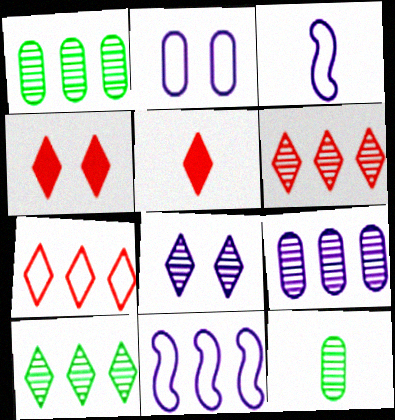[[1, 3, 4], 
[3, 5, 12], 
[4, 11, 12]]